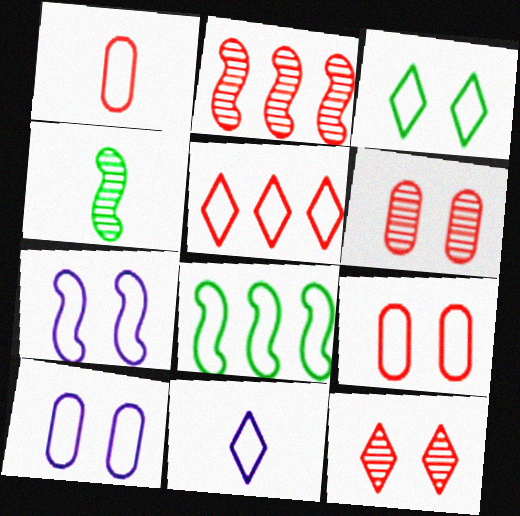[[3, 5, 11], 
[3, 7, 9], 
[8, 9, 11]]